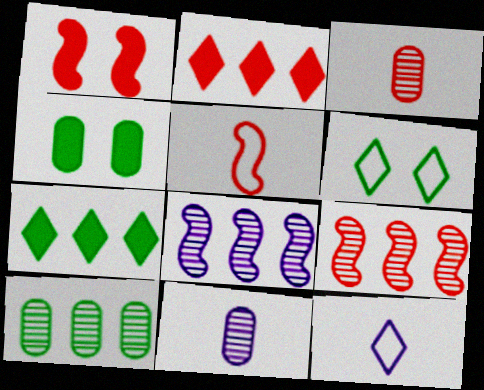[[1, 5, 9], 
[1, 10, 12], 
[4, 9, 12]]